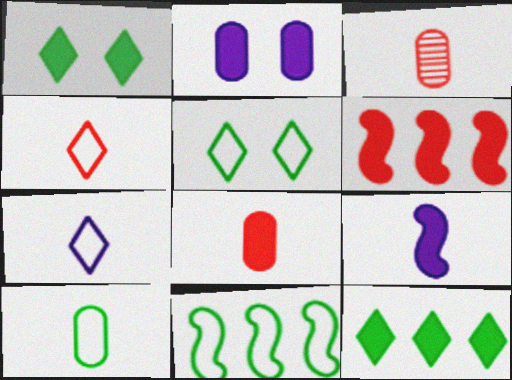[[5, 10, 11]]